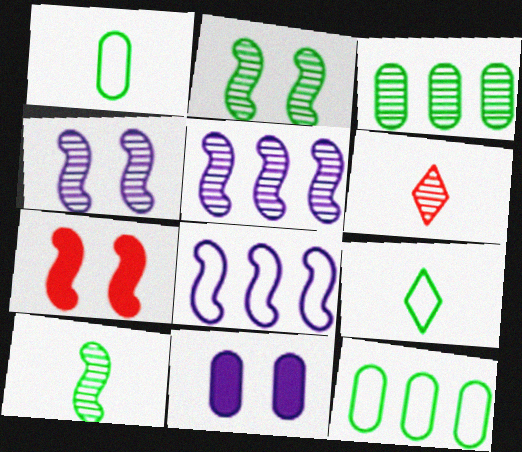[[3, 4, 6], 
[7, 8, 10]]